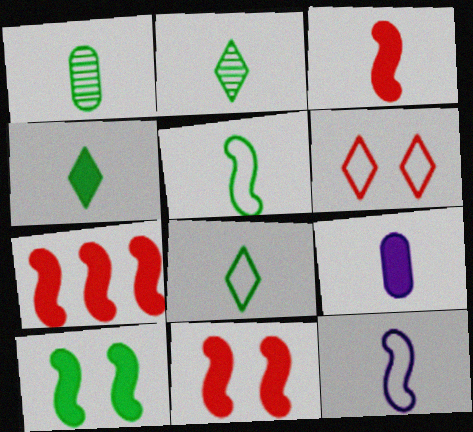[[1, 4, 5], 
[2, 4, 8], 
[3, 4, 9], 
[3, 7, 11]]